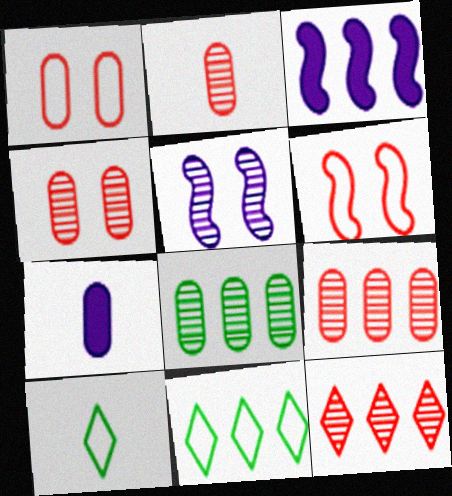[[1, 7, 8], 
[2, 4, 9], 
[3, 4, 10], 
[3, 9, 11]]